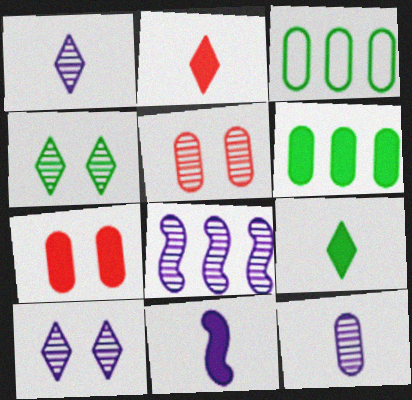[[3, 7, 12], 
[8, 10, 12]]